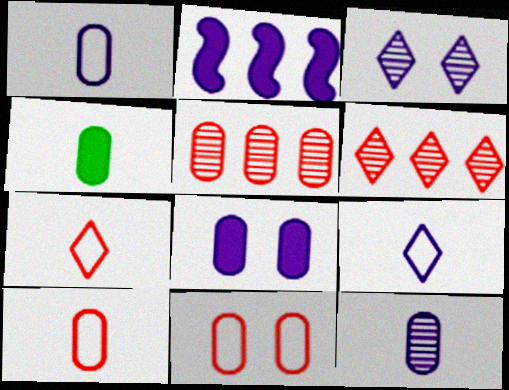[[1, 2, 3], 
[4, 10, 12]]